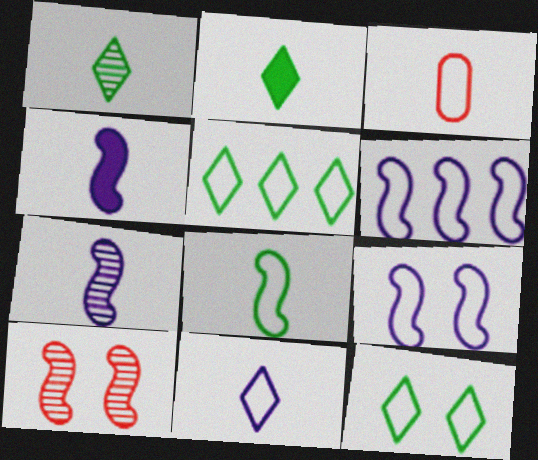[[1, 3, 4], 
[2, 3, 7], 
[3, 5, 9], 
[3, 6, 12], 
[3, 8, 11]]